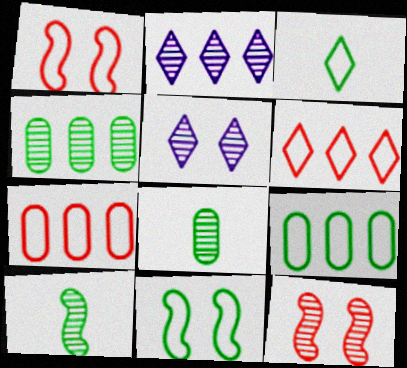[[2, 8, 12], 
[3, 9, 11]]